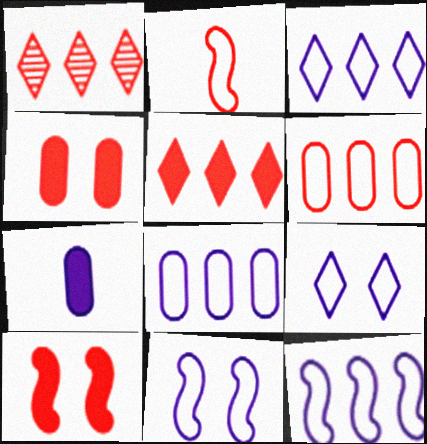[[1, 2, 4], 
[3, 8, 12]]